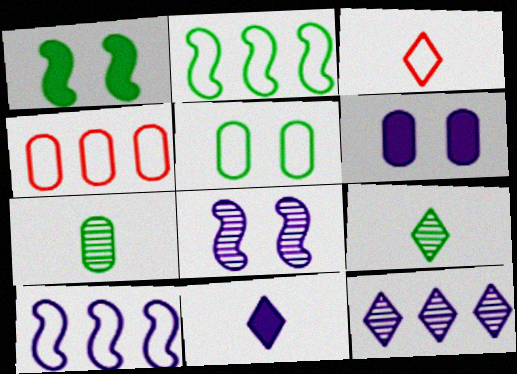[[3, 5, 10], 
[3, 9, 11], 
[4, 6, 7]]